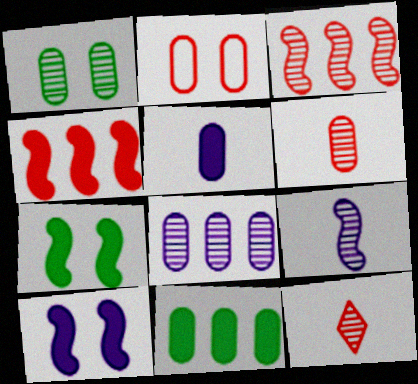[[1, 6, 8], 
[2, 4, 12]]